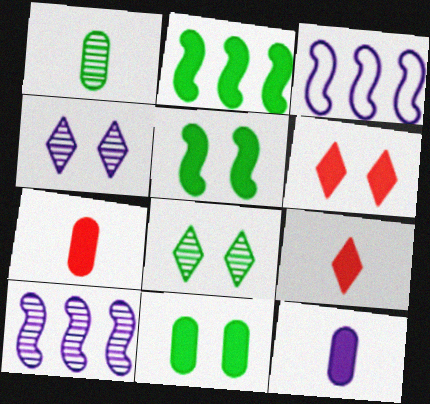[[1, 3, 6], 
[2, 6, 12], 
[3, 4, 12], 
[3, 7, 8]]